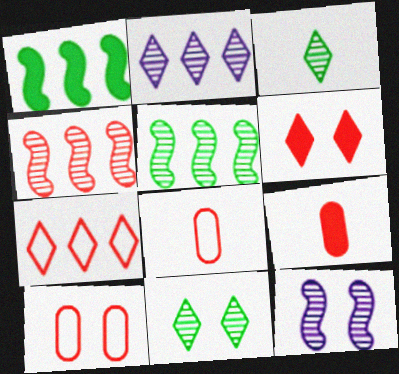[[4, 6, 8]]